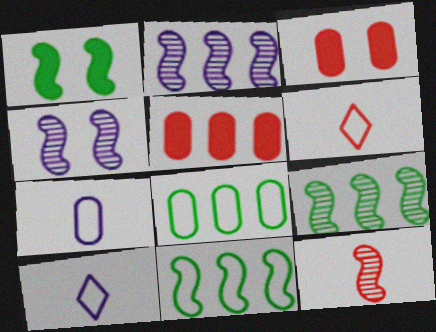[[3, 9, 10], 
[4, 9, 12]]